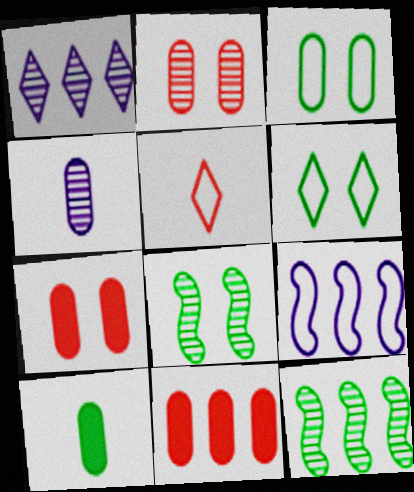[[3, 4, 11], 
[3, 5, 9], 
[6, 10, 12]]